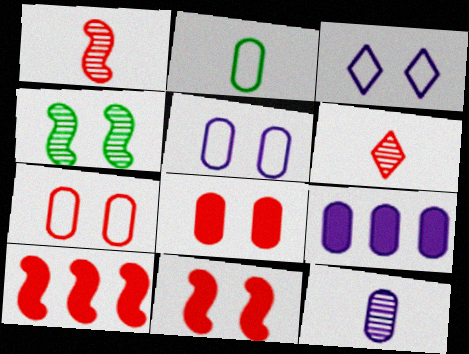[[3, 4, 8], 
[5, 9, 12], 
[6, 7, 10]]